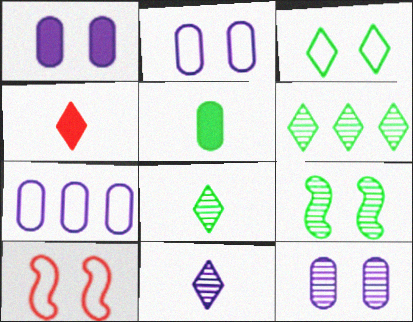[[1, 2, 12], 
[2, 3, 10], 
[4, 7, 9]]